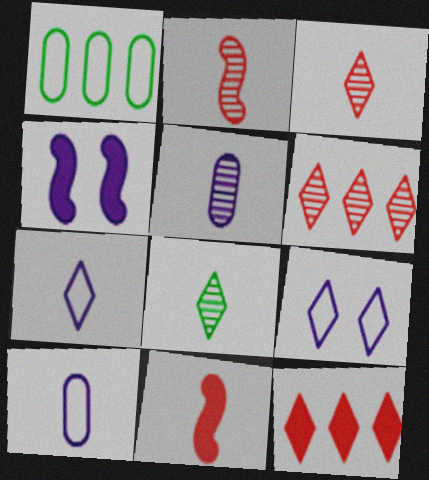[[1, 3, 4], 
[2, 5, 8], 
[8, 9, 12], 
[8, 10, 11]]